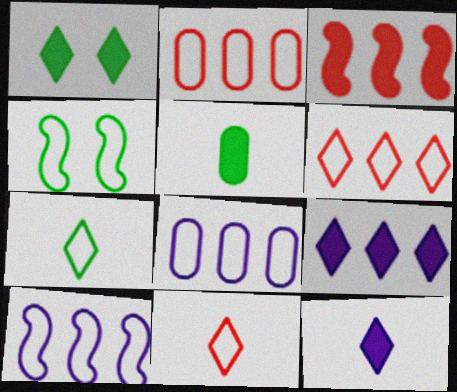[[4, 8, 11]]